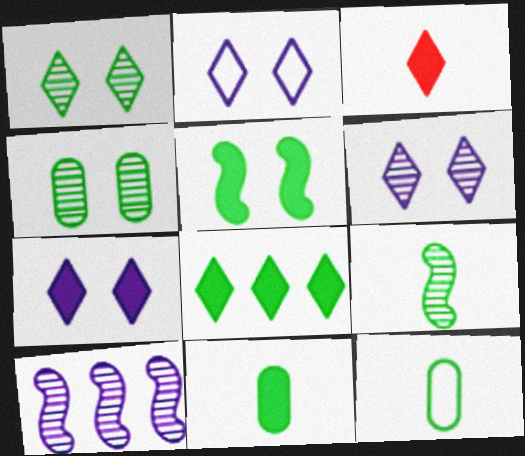[[2, 6, 7], 
[3, 7, 8], 
[5, 8, 11]]